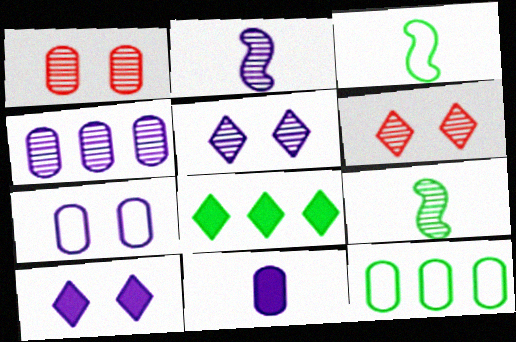[[1, 11, 12], 
[2, 4, 5], 
[4, 6, 9], 
[4, 7, 11]]